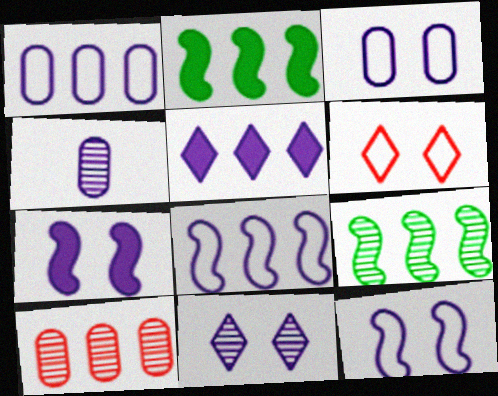[[2, 4, 6], 
[3, 7, 11], 
[4, 5, 12]]